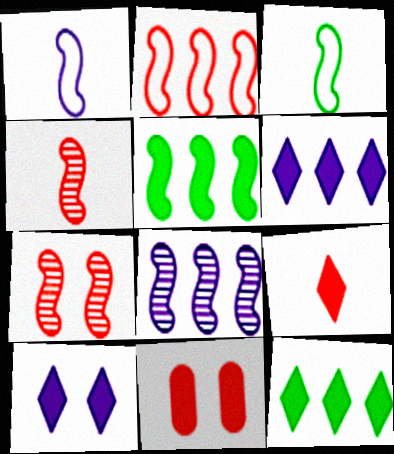[[1, 5, 7], 
[2, 5, 8], 
[9, 10, 12]]